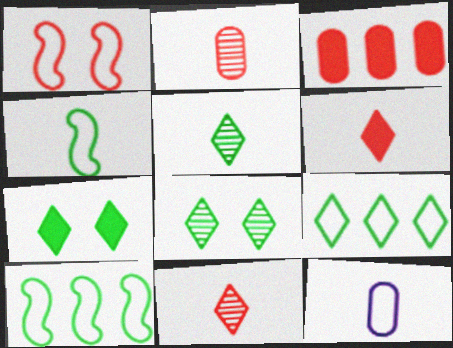[[1, 3, 11], 
[1, 9, 12], 
[5, 7, 9]]